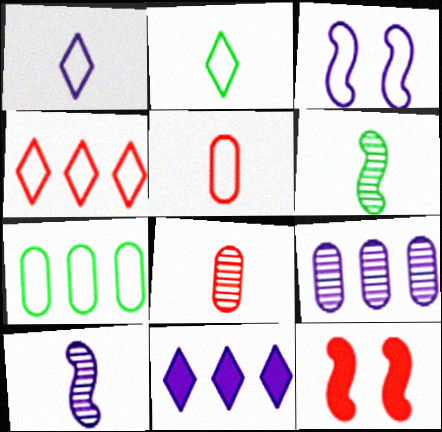[[2, 9, 12], 
[4, 8, 12]]